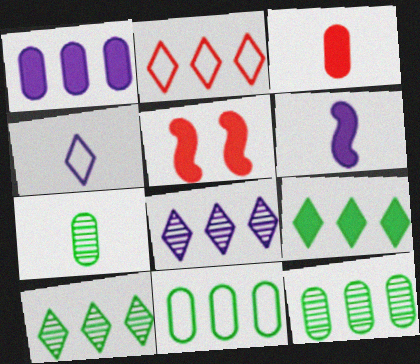[[2, 8, 9], 
[4, 5, 12]]